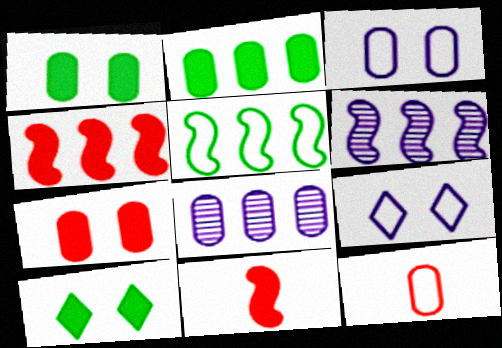[[1, 8, 12], 
[4, 5, 6], 
[5, 9, 12], 
[6, 10, 12]]